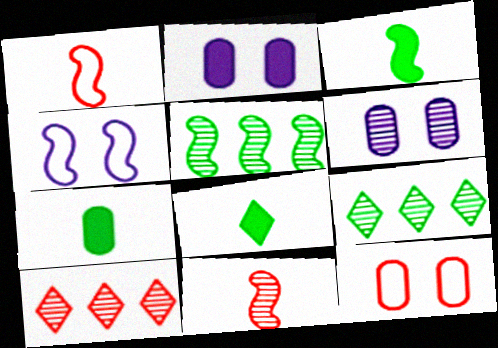[[1, 2, 9], 
[3, 7, 8], 
[4, 7, 10], 
[6, 9, 11]]